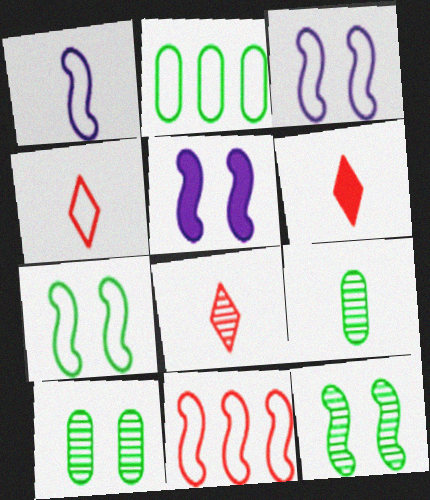[[1, 6, 9], 
[1, 7, 11], 
[2, 3, 4], 
[2, 5, 8], 
[4, 6, 8]]